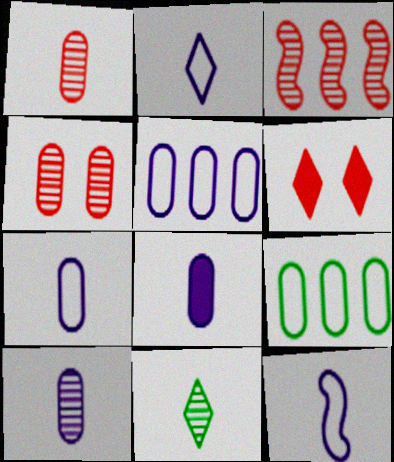[[2, 7, 12], 
[4, 8, 9], 
[7, 8, 10]]